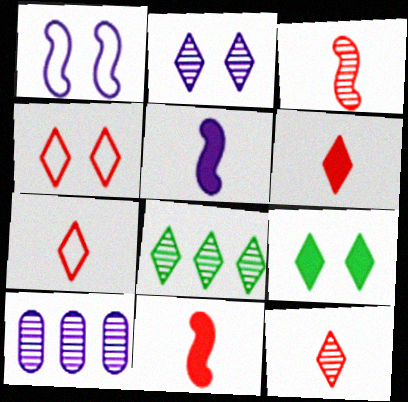[[2, 4, 9], 
[2, 8, 12], 
[6, 7, 12]]